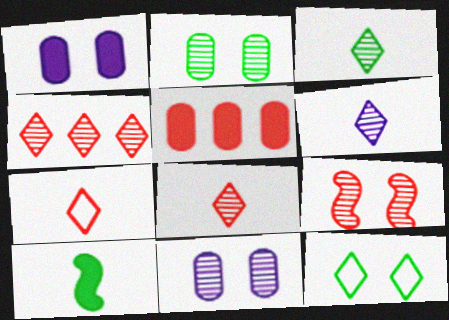[[1, 9, 12], 
[3, 6, 8], 
[5, 7, 9]]